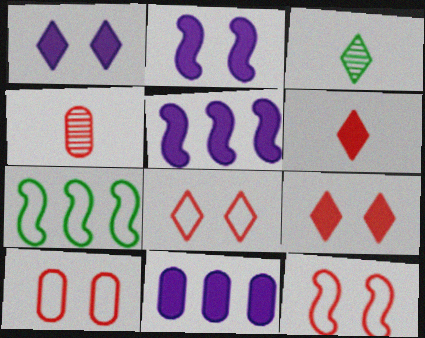[[1, 4, 7], 
[3, 5, 10], 
[3, 11, 12], 
[8, 10, 12]]